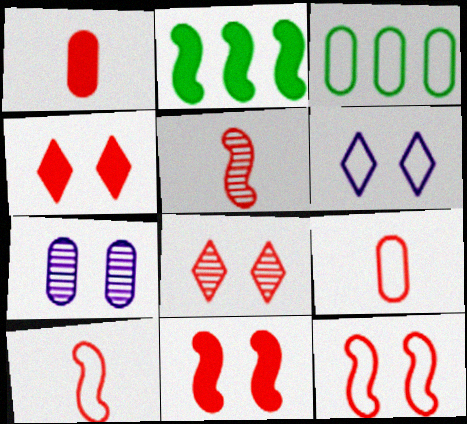[[1, 3, 7], 
[3, 6, 10]]